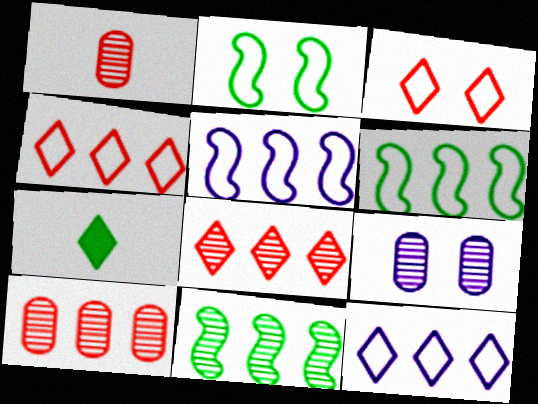[]